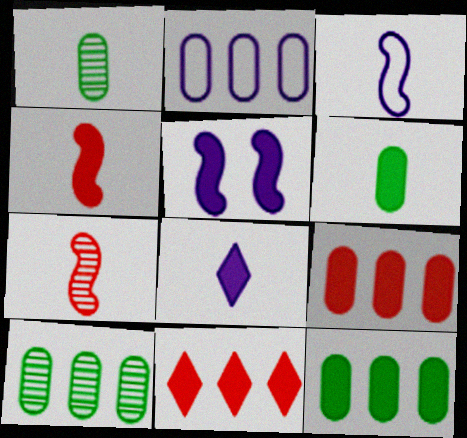[[2, 9, 10], 
[4, 6, 8], 
[5, 6, 11]]